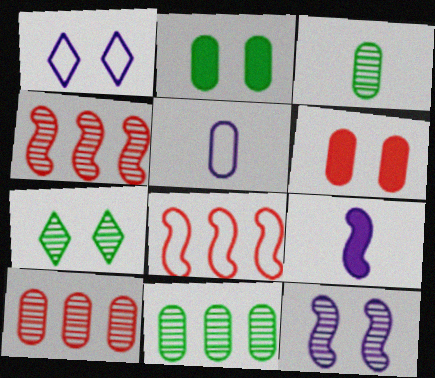[[2, 5, 10], 
[5, 6, 11]]